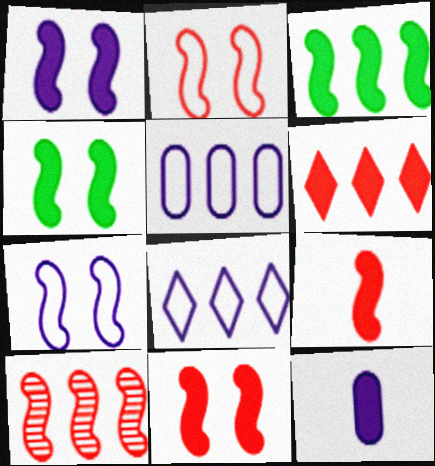[[1, 3, 9], 
[1, 4, 11], 
[2, 9, 10], 
[4, 6, 12]]